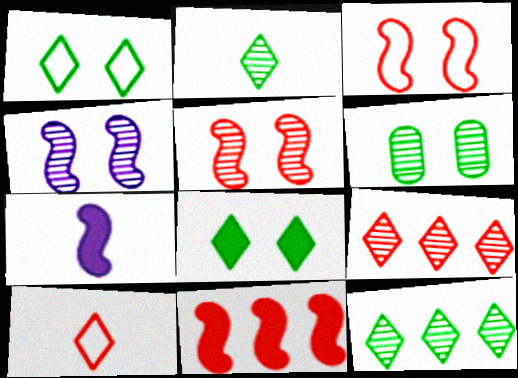[]